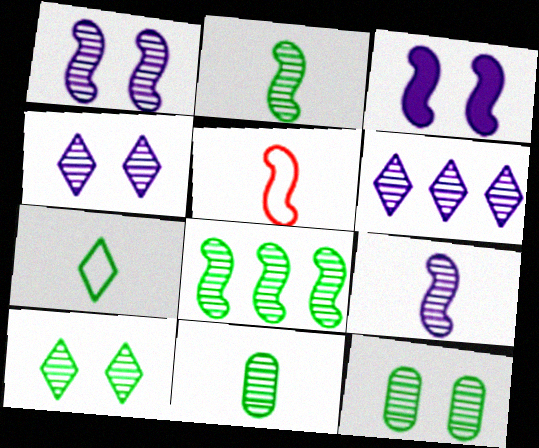[[3, 5, 8], 
[8, 10, 11]]